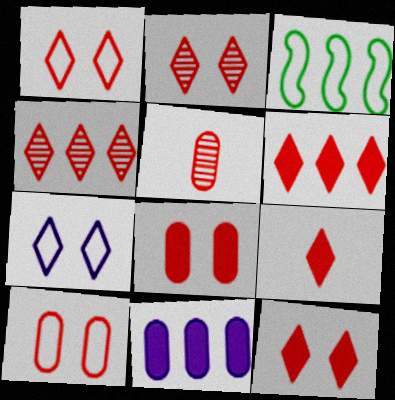[[1, 2, 12], 
[1, 4, 9], 
[3, 4, 11], 
[6, 9, 12]]